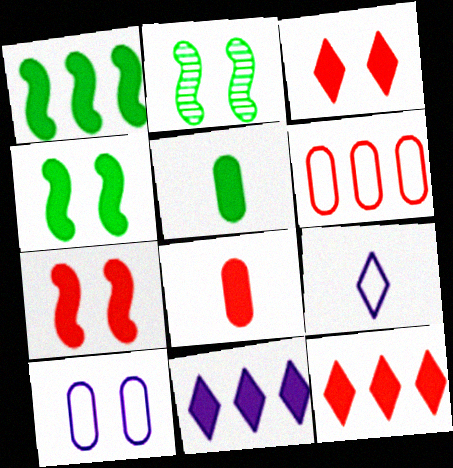[[2, 3, 10], 
[4, 8, 11], 
[5, 7, 11], 
[7, 8, 12]]